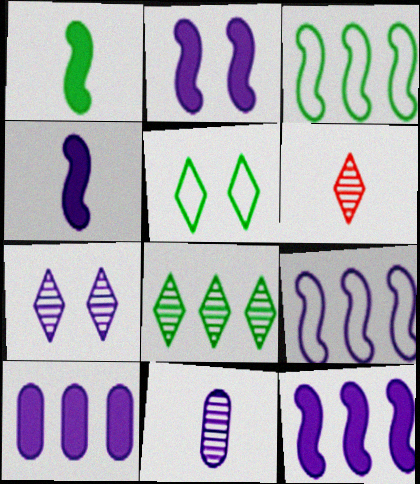[[2, 4, 12], 
[6, 7, 8]]